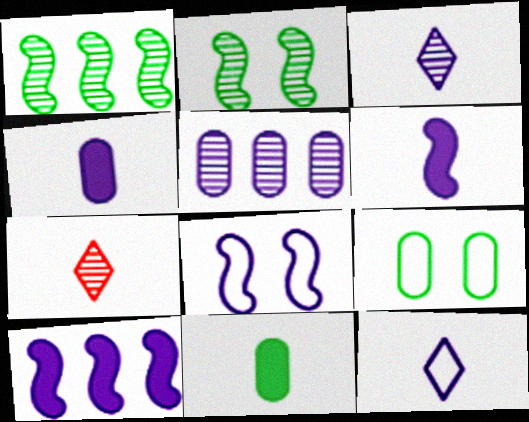[[2, 5, 7], 
[7, 9, 10]]